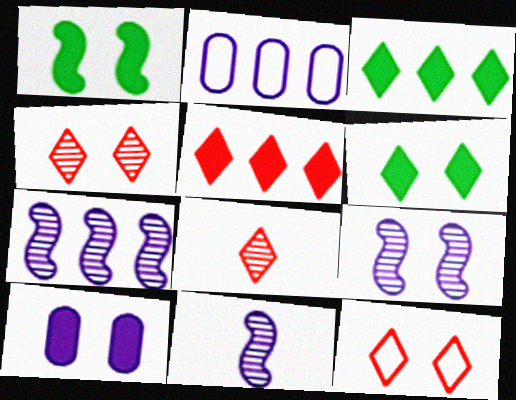[[1, 2, 8], 
[5, 8, 12], 
[7, 9, 11]]